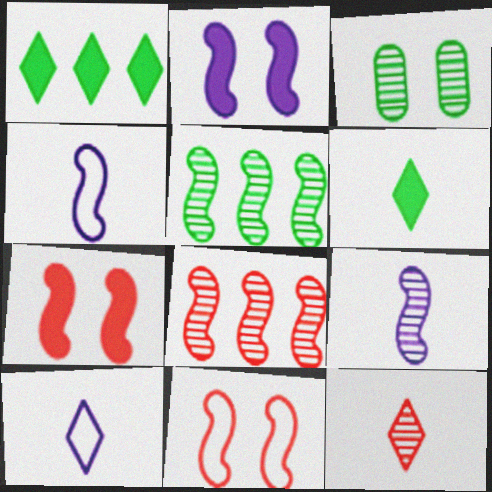[[4, 5, 7], 
[6, 10, 12]]